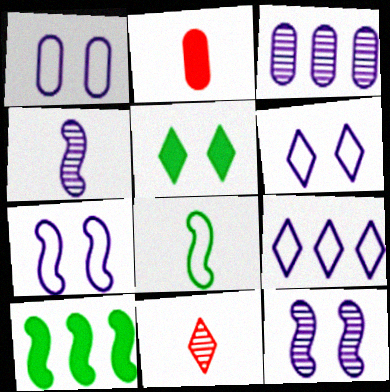[[1, 6, 7], 
[1, 10, 11], 
[5, 9, 11]]